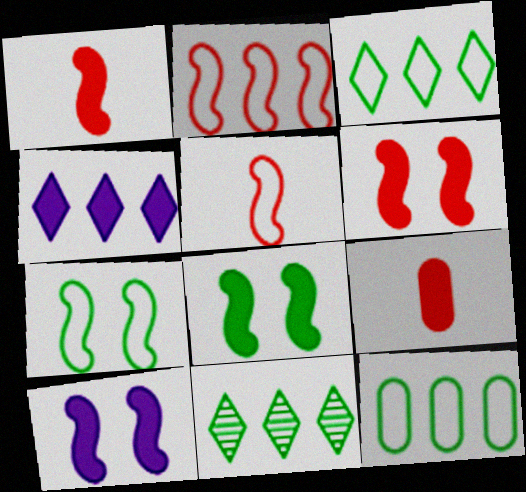[[4, 8, 9], 
[6, 8, 10]]